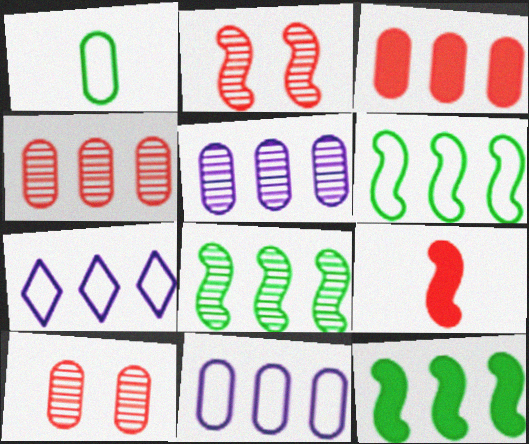[[3, 7, 8], 
[4, 7, 12], 
[6, 8, 12]]